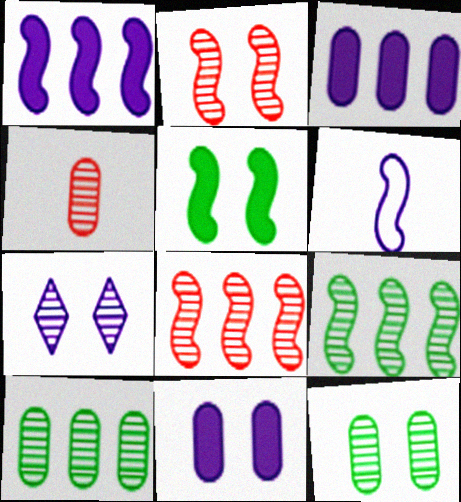[[2, 7, 12], 
[3, 6, 7], 
[4, 7, 9], 
[5, 6, 8]]